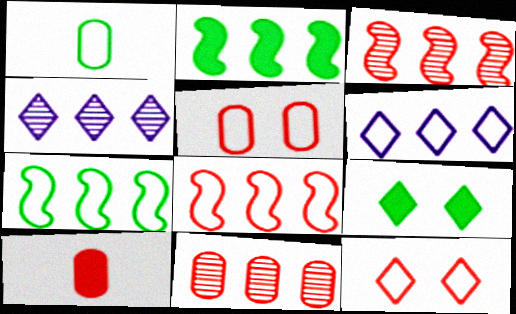[[2, 6, 11], 
[3, 10, 12], 
[5, 10, 11]]